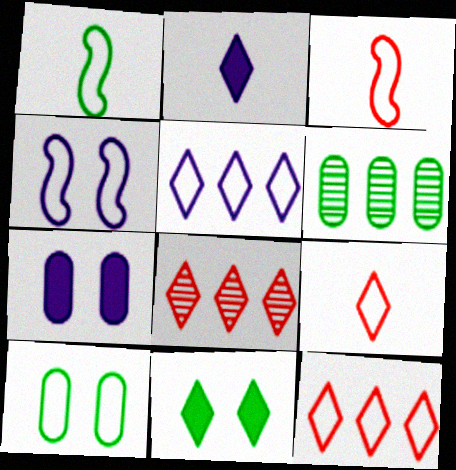[[1, 6, 11], 
[1, 7, 8], 
[3, 5, 10]]